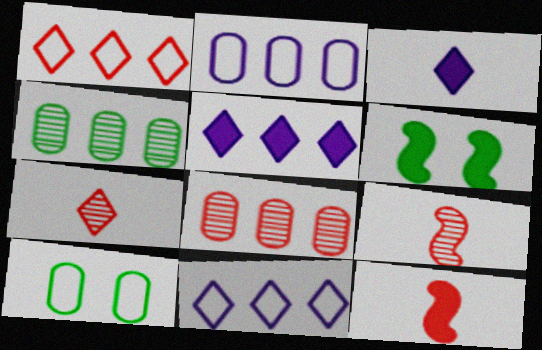[[2, 6, 7], 
[5, 9, 10]]